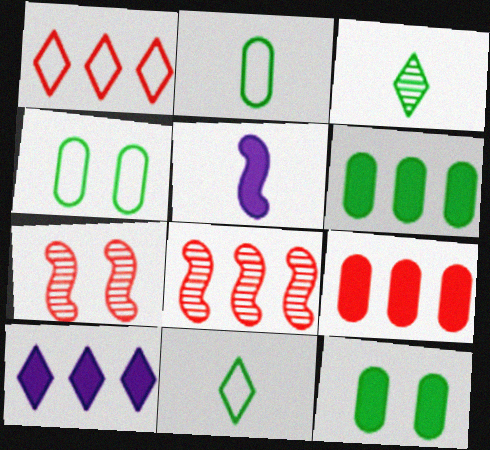[[1, 8, 9], 
[2, 7, 10]]